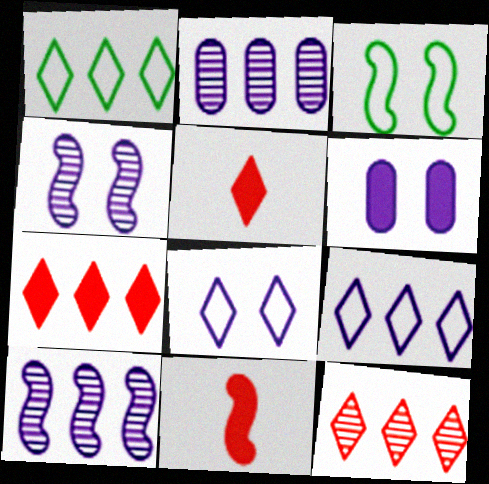[[2, 3, 5], 
[3, 10, 11], 
[4, 6, 8]]